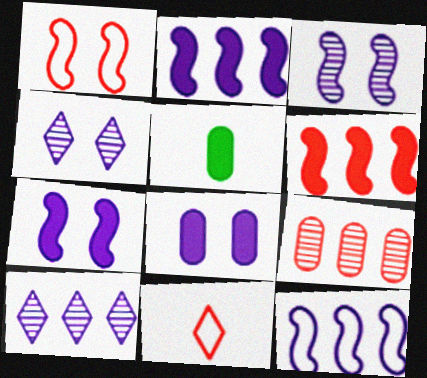[[1, 5, 10]]